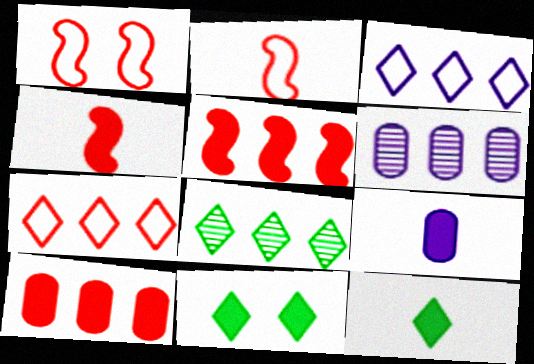[[1, 6, 12], 
[1, 8, 9], 
[2, 6, 11], 
[4, 9, 12], 
[5, 9, 11]]